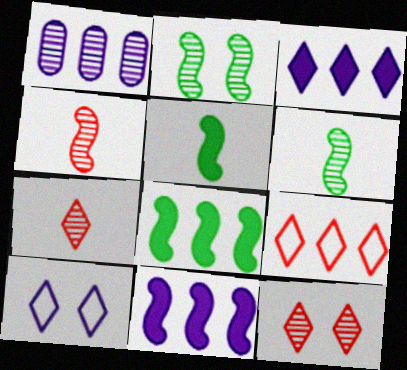[[1, 2, 7], 
[1, 6, 12], 
[1, 8, 9]]